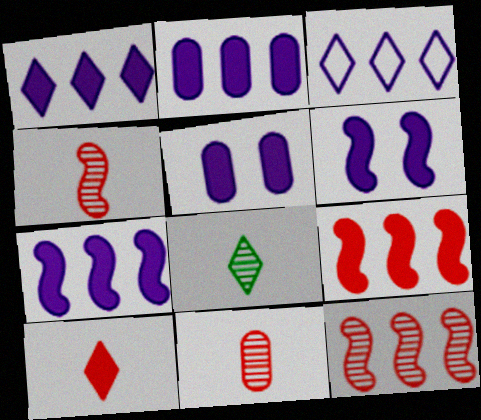[[1, 2, 7]]